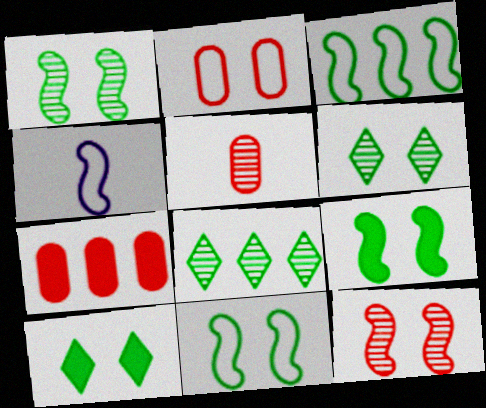[[1, 9, 11], 
[2, 5, 7], 
[4, 6, 7]]